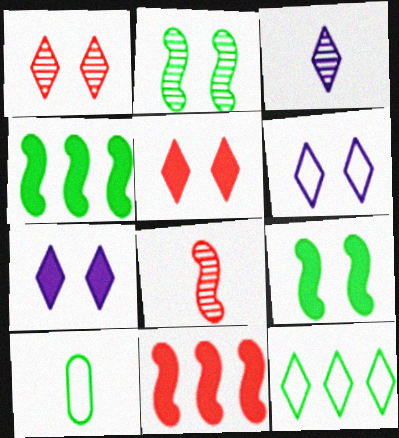[[3, 5, 12]]